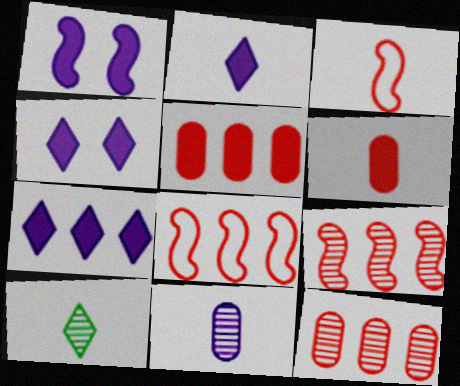[[2, 4, 7]]